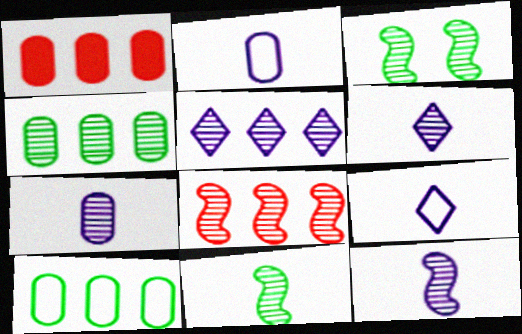[[1, 3, 9], 
[3, 8, 12], 
[4, 5, 8], 
[6, 7, 12]]